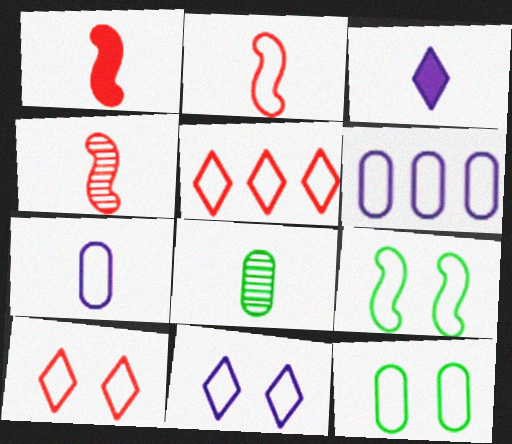[[1, 2, 4], 
[2, 3, 8], 
[5, 7, 9]]